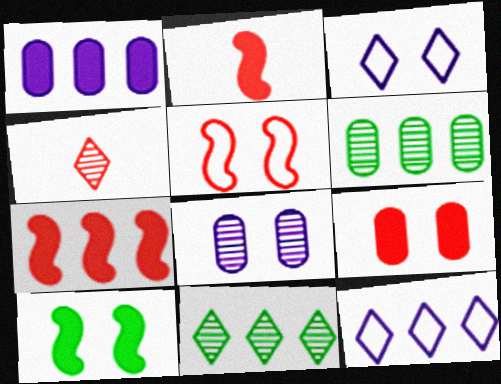[[2, 3, 6], 
[6, 7, 12]]